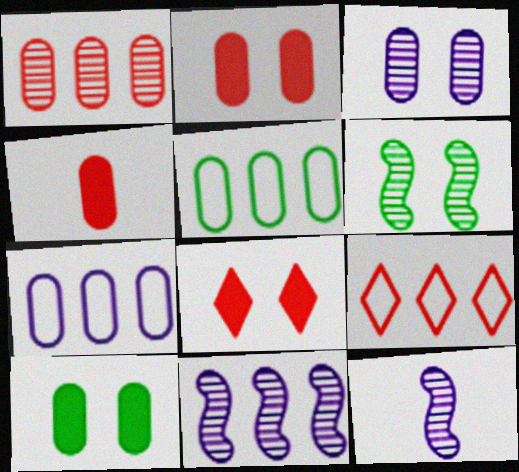[[3, 4, 5], 
[5, 8, 12], 
[9, 10, 12]]